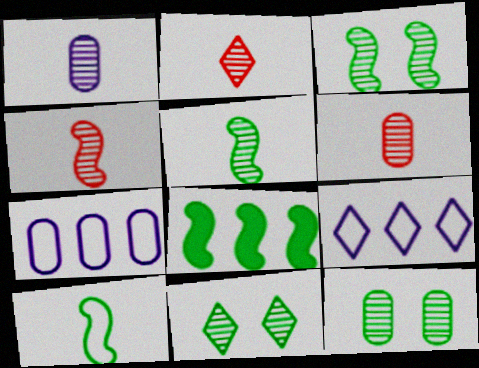[[1, 2, 5], 
[2, 4, 6], 
[3, 8, 10], 
[3, 11, 12]]